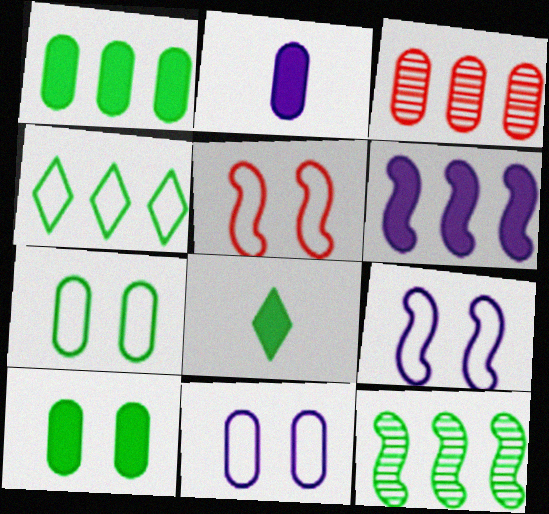[[1, 4, 12], 
[2, 3, 7], 
[3, 4, 6], 
[3, 8, 9], 
[7, 8, 12]]